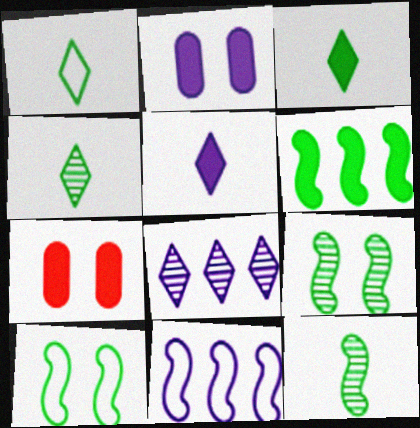[[1, 3, 4], 
[4, 7, 11], 
[5, 6, 7], 
[6, 10, 12]]